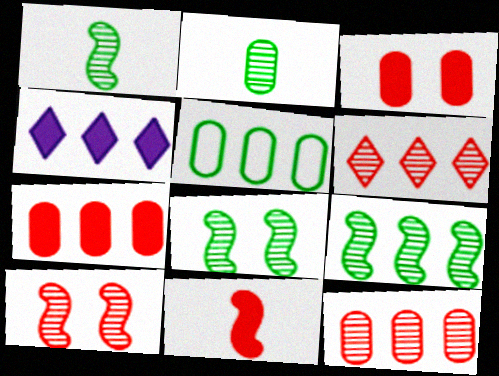[[1, 8, 9]]